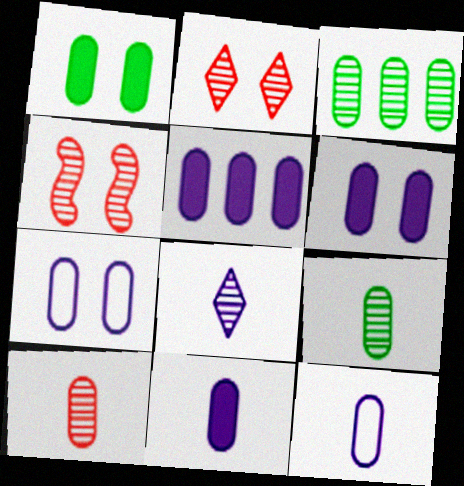[[3, 4, 8], 
[5, 6, 11]]